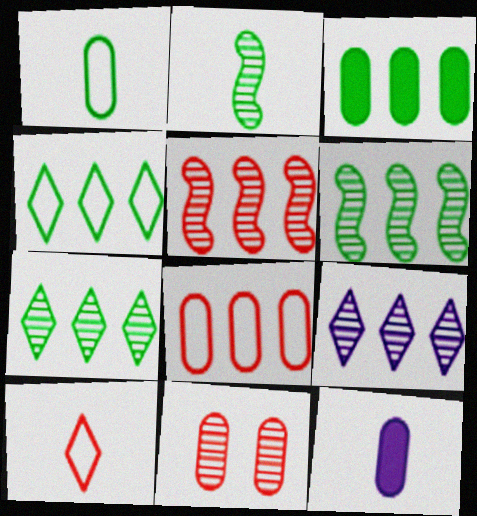[[2, 9, 11], 
[2, 10, 12], 
[3, 4, 6]]